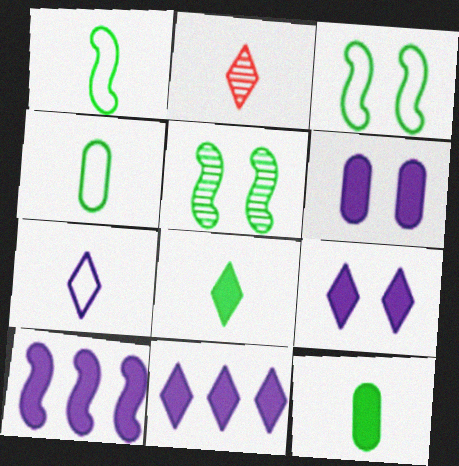[[2, 7, 8]]